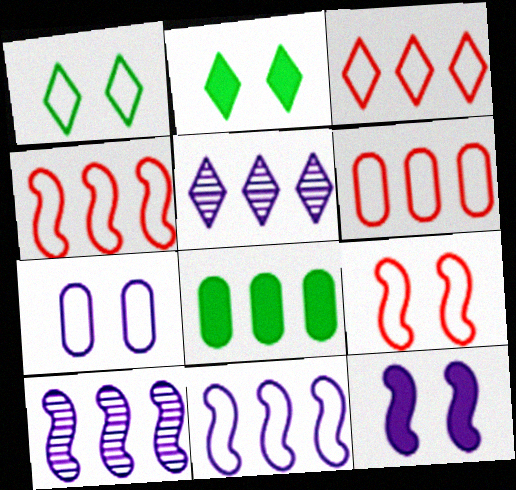[[1, 7, 9], 
[3, 4, 6], 
[3, 8, 10], 
[4, 5, 8]]